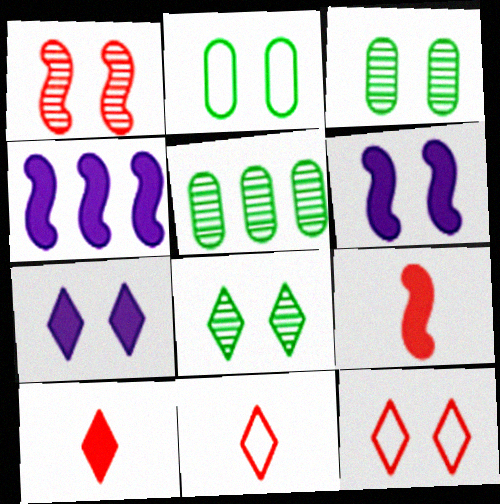[[1, 2, 7], 
[3, 4, 11], 
[3, 6, 12], 
[5, 6, 11], 
[7, 8, 12]]